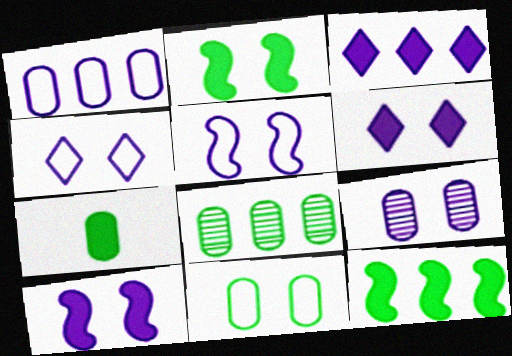[[4, 9, 10], 
[5, 6, 9], 
[7, 8, 11]]